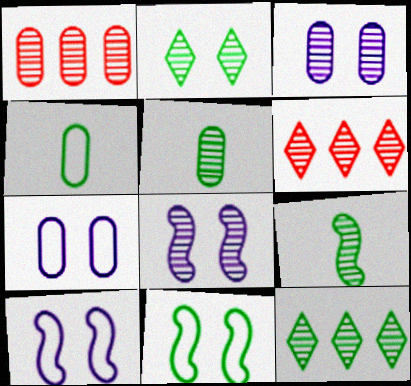[[1, 3, 5], 
[3, 6, 9], 
[5, 6, 8]]